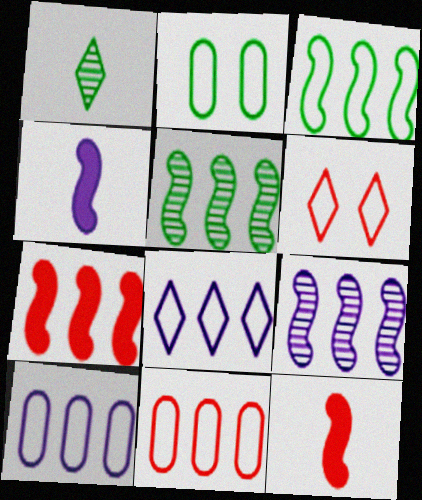[[3, 7, 9], 
[3, 8, 11]]